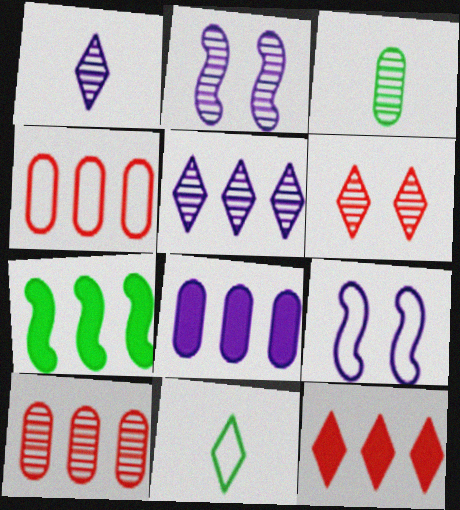[[1, 8, 9], 
[3, 9, 12], 
[4, 5, 7], 
[4, 9, 11], 
[7, 8, 12]]